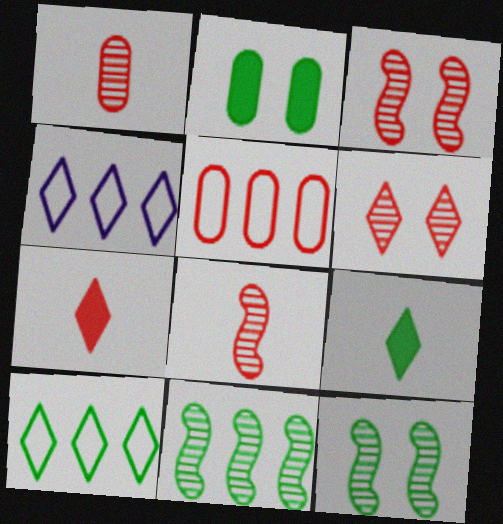[[2, 4, 8], 
[3, 5, 7], 
[4, 6, 9]]